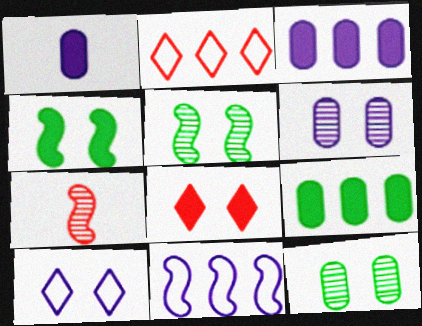[[1, 2, 5], 
[4, 7, 11], 
[7, 9, 10]]